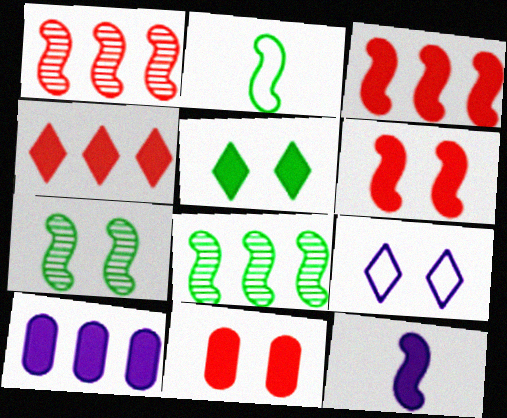[[7, 9, 11]]